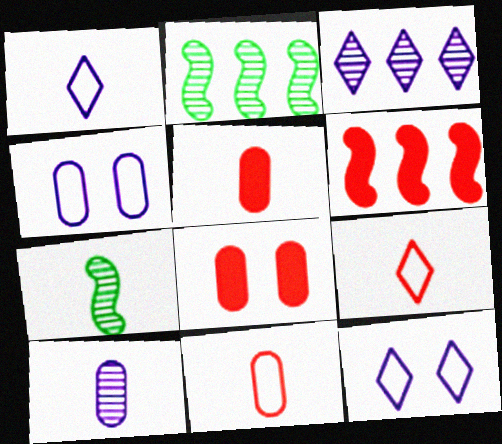[[1, 2, 8], 
[1, 5, 7], 
[2, 5, 12]]